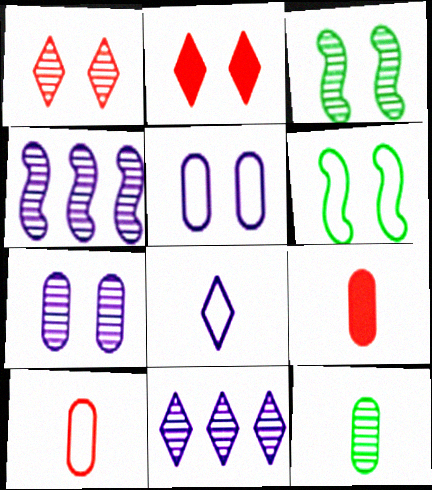[[1, 3, 7], 
[1, 4, 12], 
[2, 3, 5], 
[2, 6, 7], 
[6, 9, 11]]